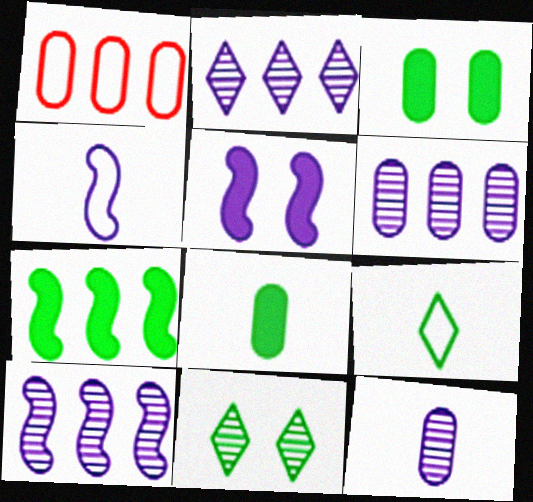[[1, 2, 7], 
[1, 3, 12], 
[2, 6, 10], 
[4, 5, 10]]